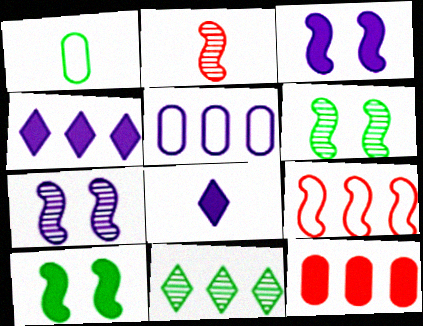[[1, 2, 8], 
[1, 10, 11], 
[5, 7, 8], 
[8, 10, 12]]